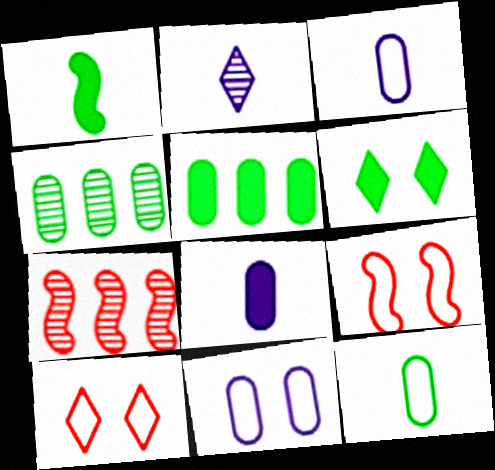[[1, 5, 6], 
[2, 5, 9], 
[3, 6, 7]]